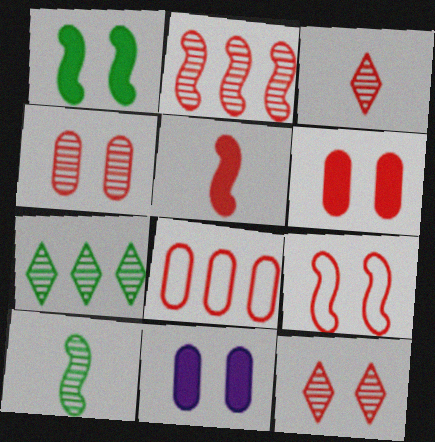[[2, 3, 4], 
[2, 5, 9], 
[5, 8, 12], 
[6, 9, 12]]